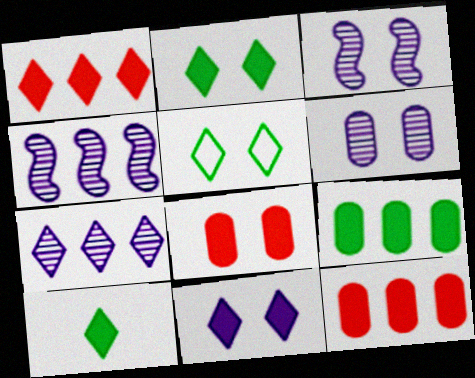[[1, 10, 11], 
[3, 5, 8]]